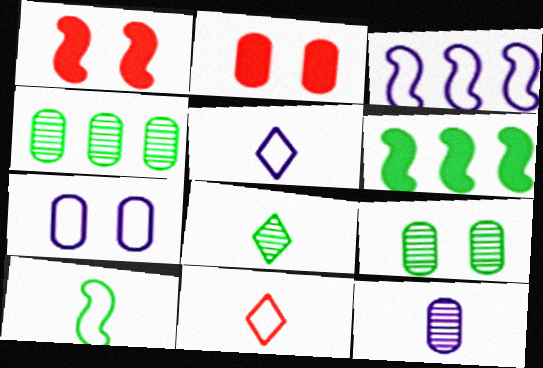[[1, 4, 5], 
[2, 3, 8], 
[2, 7, 9], 
[3, 5, 7]]